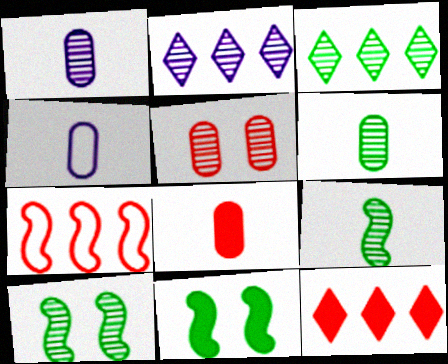[[2, 5, 9], 
[3, 6, 10], 
[4, 6, 8], 
[4, 10, 12]]